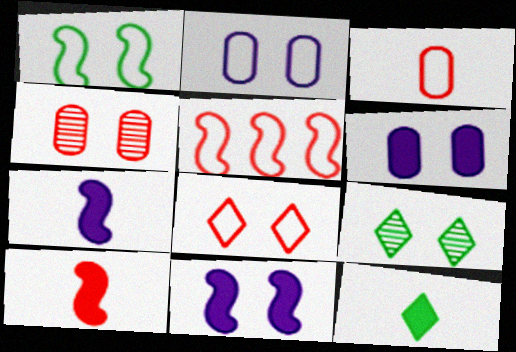[[1, 2, 8], 
[3, 5, 8]]